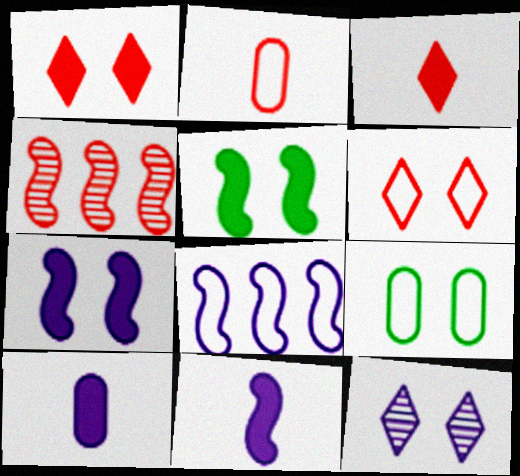[[1, 2, 4], 
[8, 10, 12]]